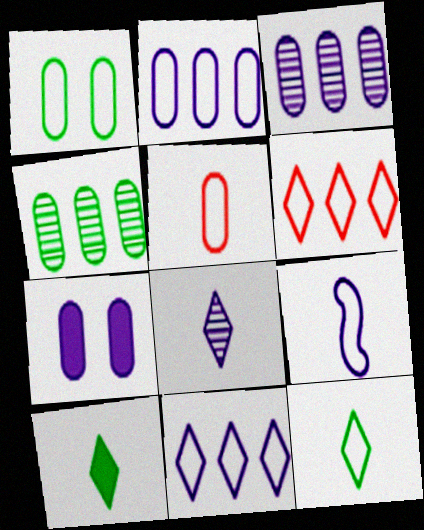[[1, 2, 5], 
[1, 6, 9], 
[4, 5, 7], 
[5, 9, 12]]